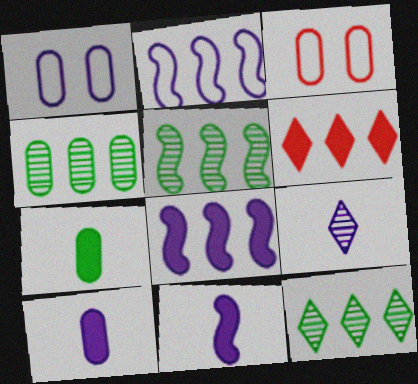[[1, 8, 9], 
[2, 4, 6], 
[3, 4, 10], 
[3, 11, 12], 
[4, 5, 12]]